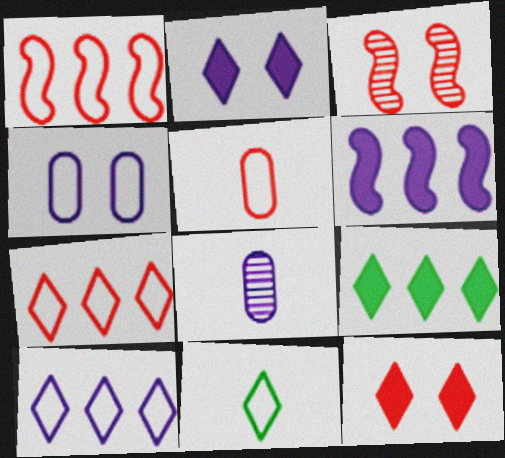[[1, 4, 11]]